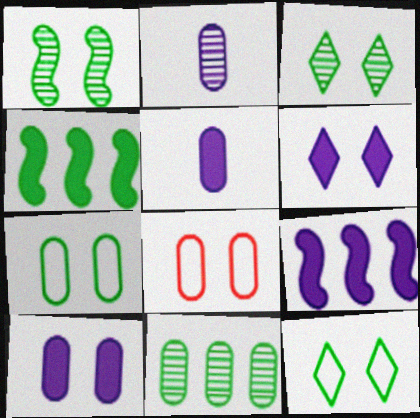[[1, 6, 8], 
[5, 6, 9], 
[5, 8, 11]]